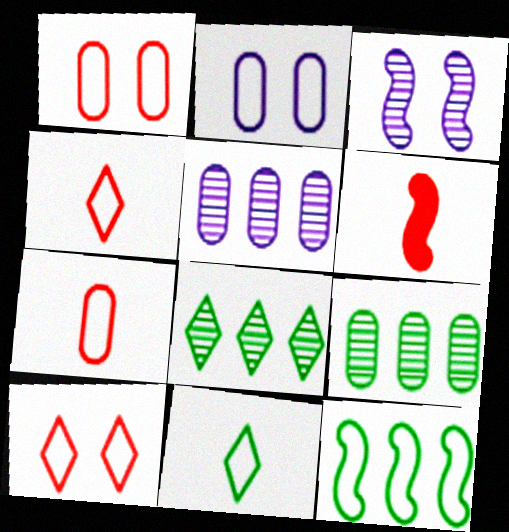[[2, 4, 12], 
[2, 6, 8], 
[3, 6, 12]]